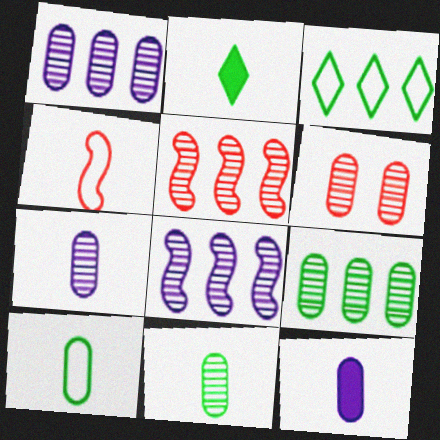[[1, 6, 11], 
[2, 4, 7], 
[6, 7, 9]]